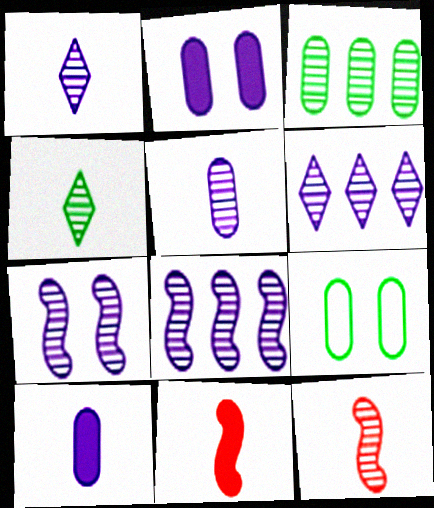[[4, 5, 12], 
[5, 6, 7], 
[6, 9, 11]]